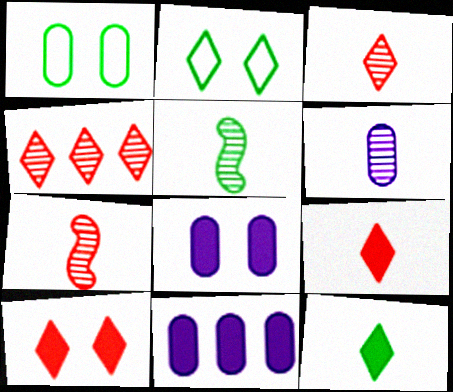[[2, 7, 11], 
[3, 5, 6]]